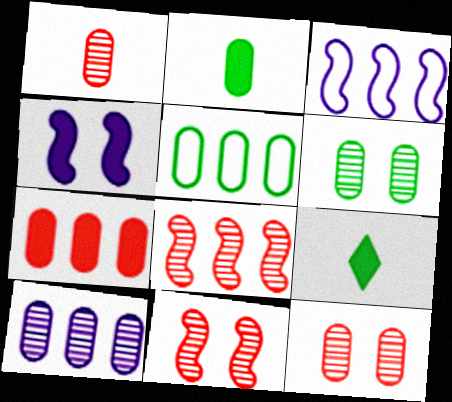[[1, 6, 10], 
[2, 5, 6], 
[3, 9, 12], 
[4, 7, 9], 
[5, 7, 10]]